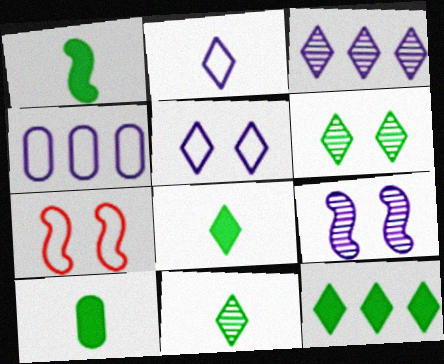[[1, 8, 10], 
[3, 7, 10]]